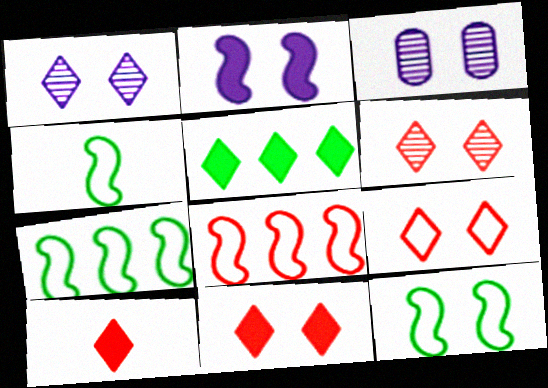[[3, 7, 10], 
[3, 11, 12], 
[4, 7, 12], 
[6, 9, 11]]